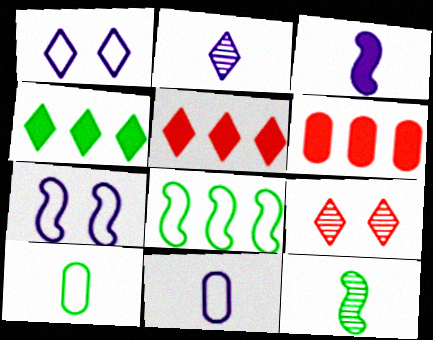[[1, 6, 12], 
[2, 3, 11]]